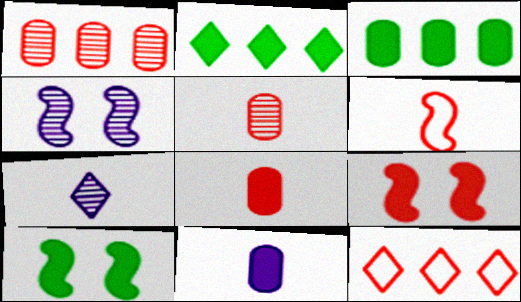[[2, 9, 11], 
[5, 9, 12]]